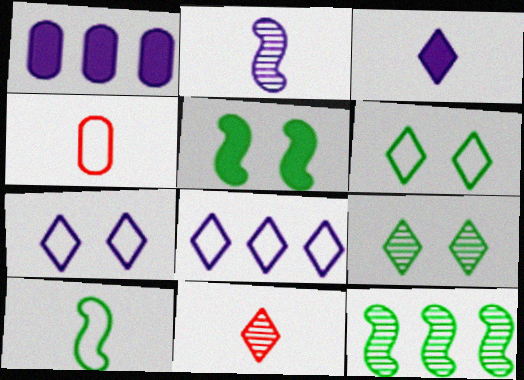[[1, 2, 7], 
[5, 10, 12]]